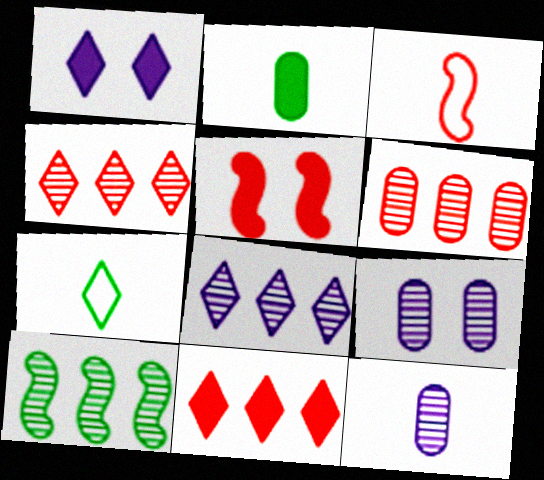[[1, 4, 7], 
[6, 8, 10]]